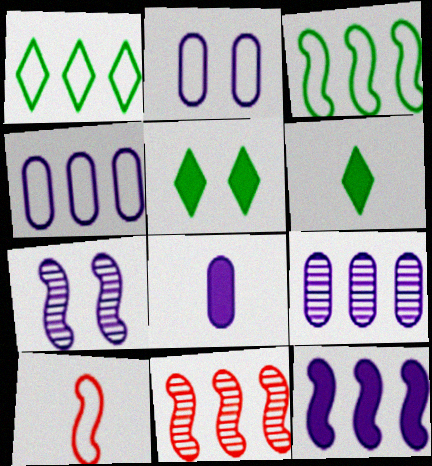[[1, 2, 10], 
[2, 6, 11], 
[2, 8, 9], 
[3, 11, 12], 
[5, 9, 10]]